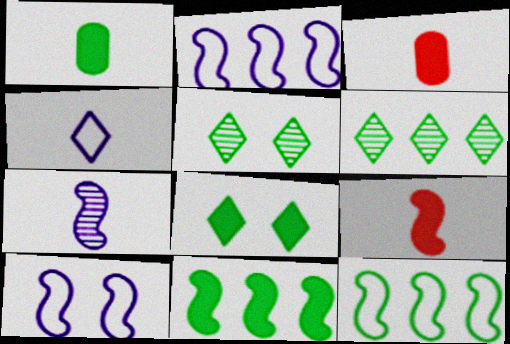[[1, 5, 12], 
[1, 8, 11], 
[2, 3, 5], 
[3, 6, 10]]